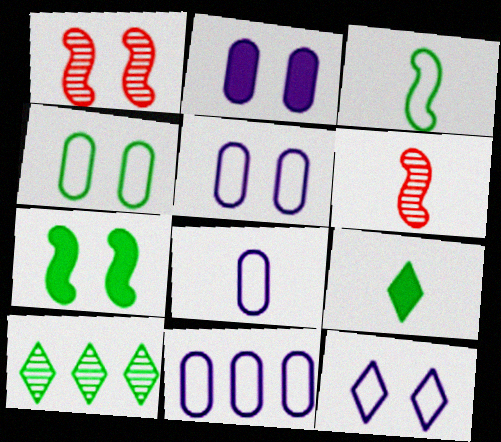[[1, 9, 11], 
[5, 8, 11], 
[6, 8, 9]]